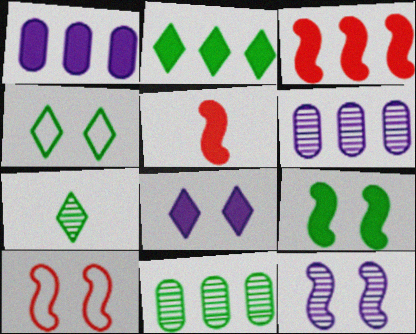[[1, 2, 3], 
[1, 7, 10], 
[2, 4, 7], 
[4, 5, 6], 
[9, 10, 12]]